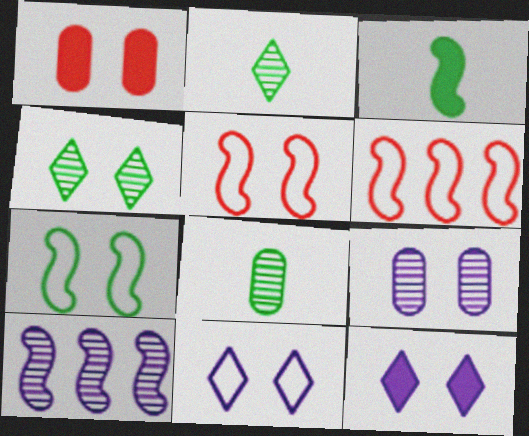[[3, 5, 10], 
[6, 8, 12]]